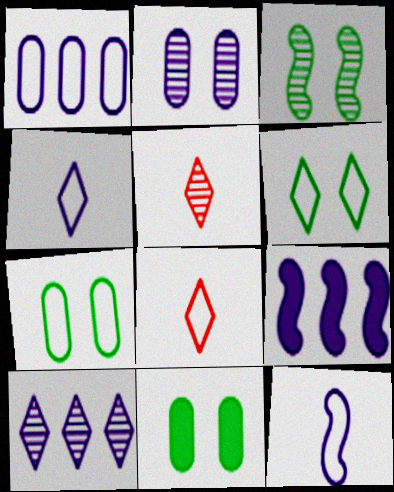[[1, 9, 10], 
[2, 4, 9], 
[3, 6, 11], 
[5, 7, 9]]